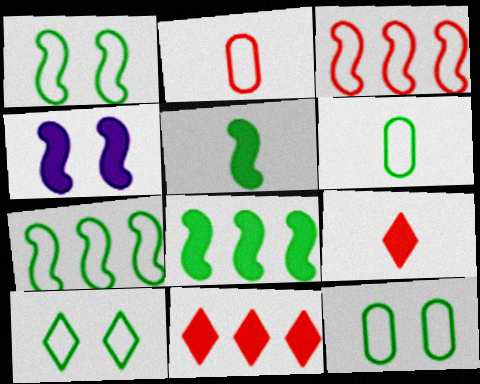[[1, 10, 12], 
[6, 7, 10]]